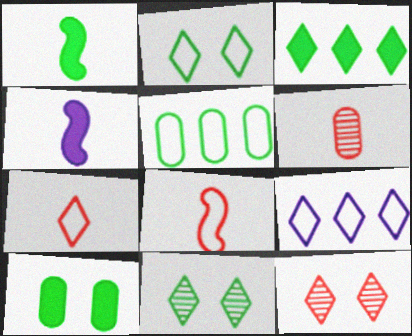[[1, 3, 10], 
[1, 5, 11], 
[2, 7, 9], 
[4, 5, 12]]